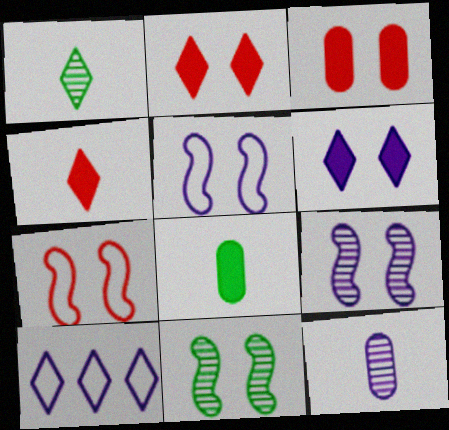[[1, 2, 10]]